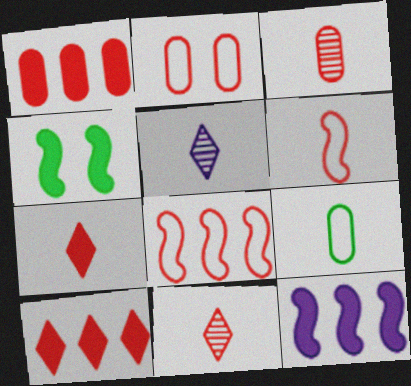[[1, 2, 3], 
[3, 6, 7]]